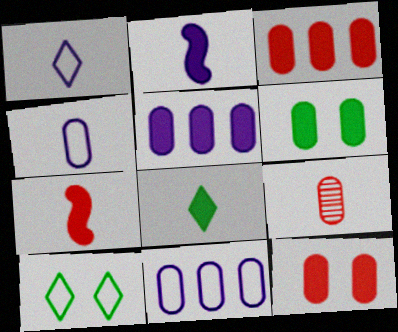[[6, 9, 11]]